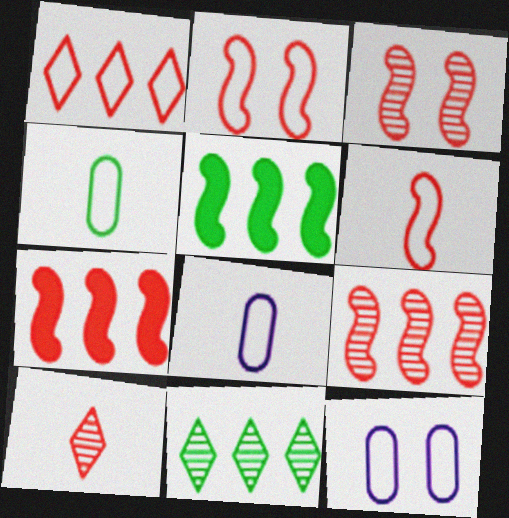[[3, 6, 7], 
[5, 10, 12]]